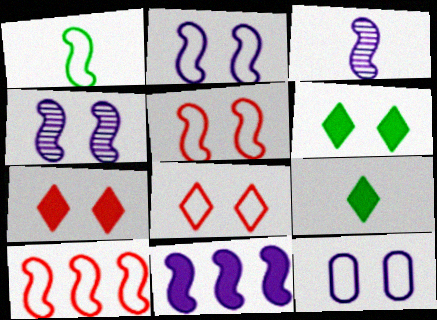[[1, 2, 10], 
[2, 3, 11]]